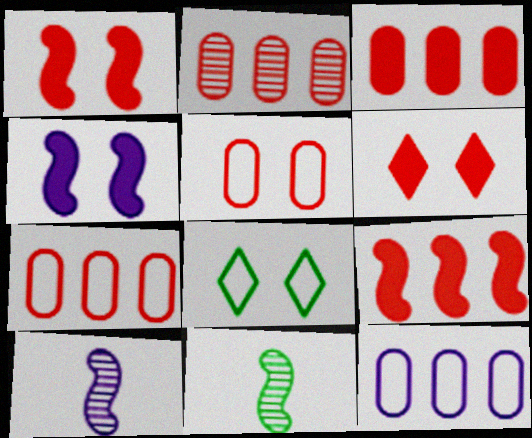[[2, 3, 7], 
[3, 8, 10], 
[6, 11, 12]]